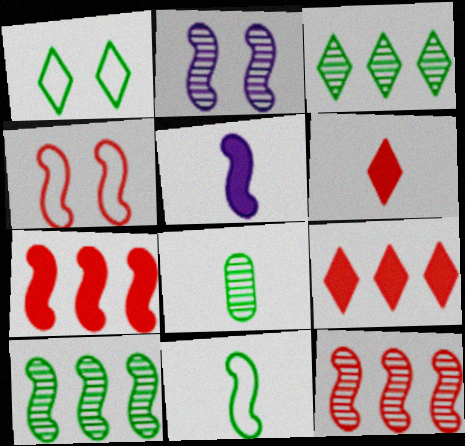[[2, 7, 11], 
[4, 5, 10]]